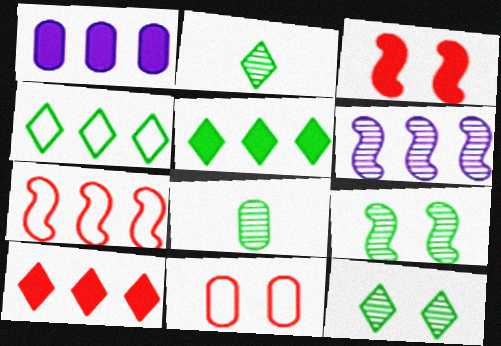[[1, 8, 11]]